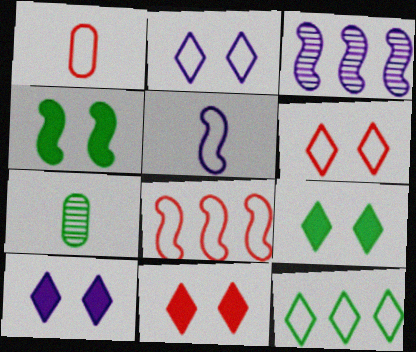[[1, 3, 9], 
[1, 6, 8], 
[4, 7, 12], 
[7, 8, 10], 
[9, 10, 11]]